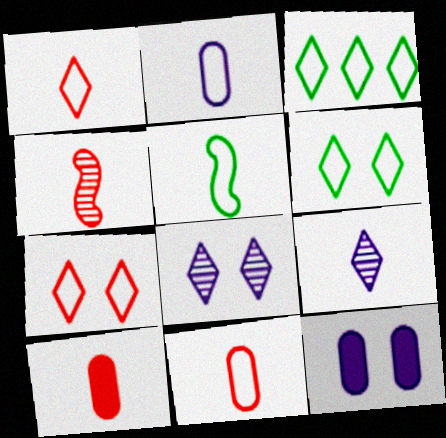[[1, 2, 5], 
[1, 4, 10], 
[3, 4, 12], 
[5, 9, 10]]